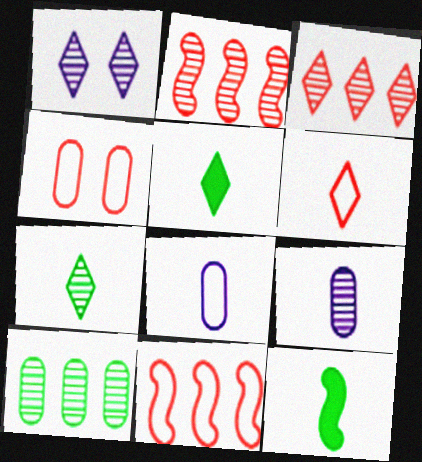[[1, 3, 7], 
[4, 6, 11], 
[6, 9, 12]]